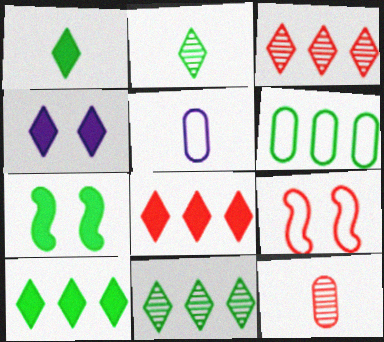[[1, 4, 8], 
[2, 6, 7], 
[3, 5, 7], 
[8, 9, 12]]